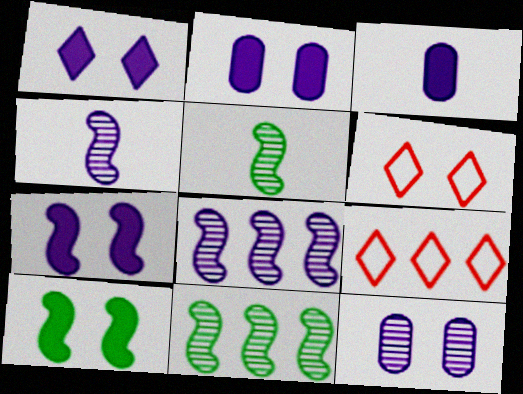[[1, 2, 7], 
[2, 5, 9], 
[3, 6, 11], 
[6, 10, 12]]